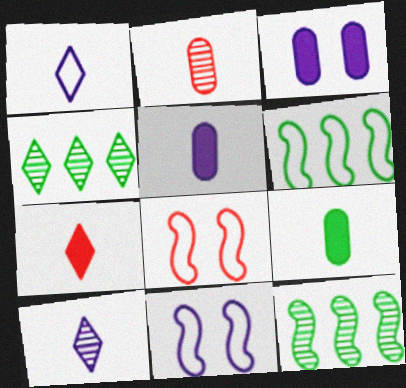[[4, 5, 8]]